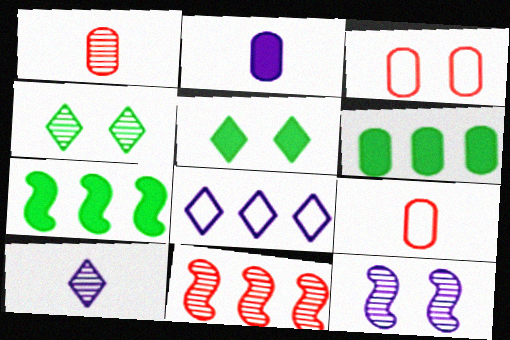[[2, 8, 12], 
[3, 5, 12], 
[3, 7, 10], 
[6, 8, 11]]